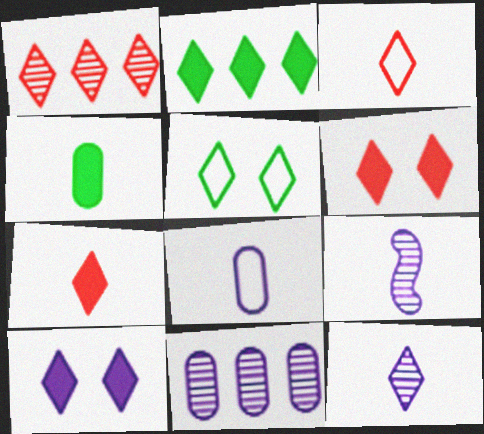[[1, 3, 6], 
[2, 7, 10], 
[3, 4, 9]]